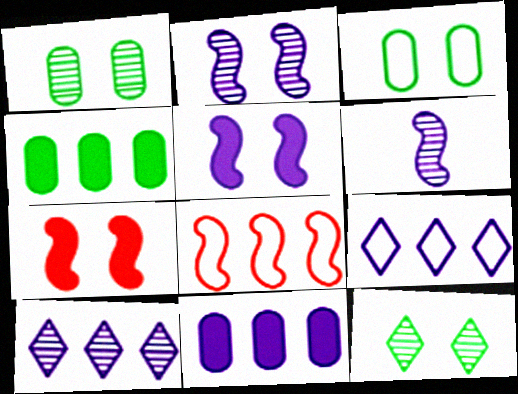[[4, 8, 10]]